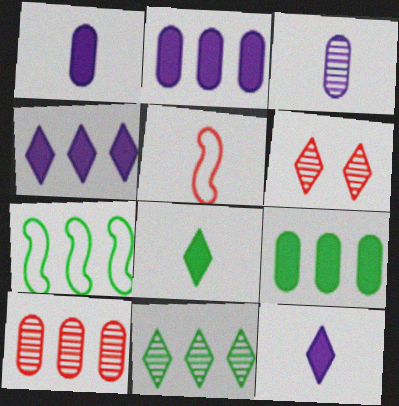[[1, 6, 7], 
[3, 5, 8], 
[4, 7, 10], 
[7, 9, 11]]